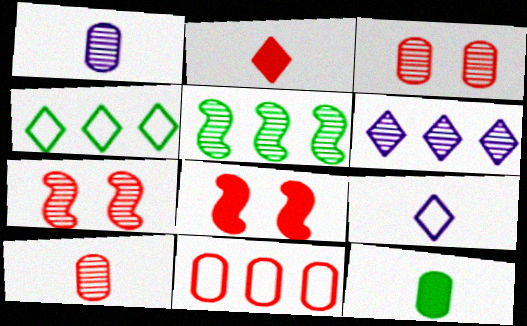[[1, 4, 8], 
[2, 7, 11]]